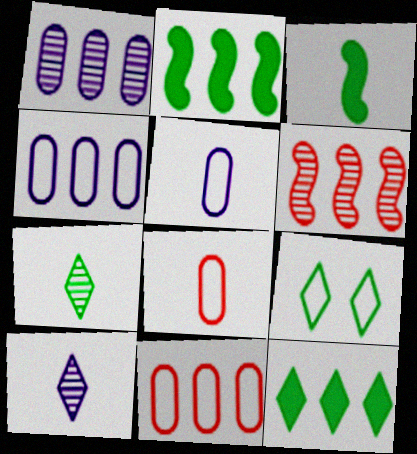[[3, 8, 10], 
[4, 6, 12], 
[7, 9, 12]]